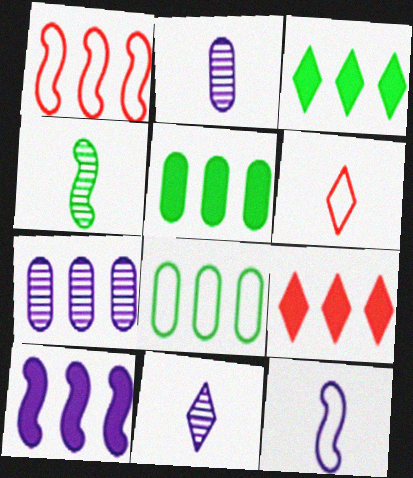[[1, 3, 7], 
[5, 9, 10]]